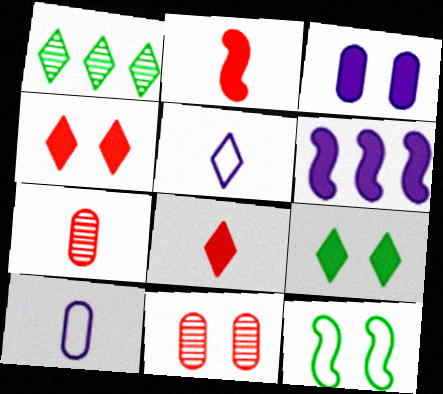[[1, 4, 5]]